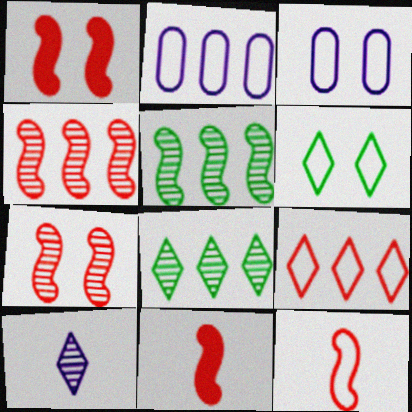[[1, 4, 12], 
[2, 6, 12], 
[3, 8, 11]]